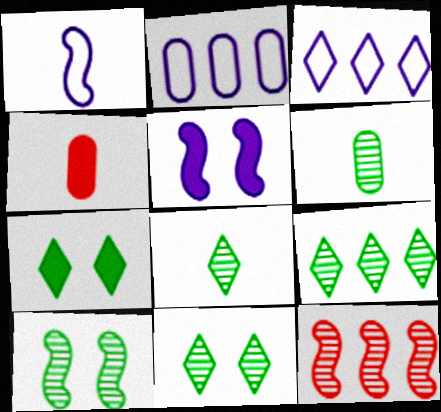[[1, 4, 8], 
[3, 4, 10], 
[6, 9, 10], 
[8, 9, 11]]